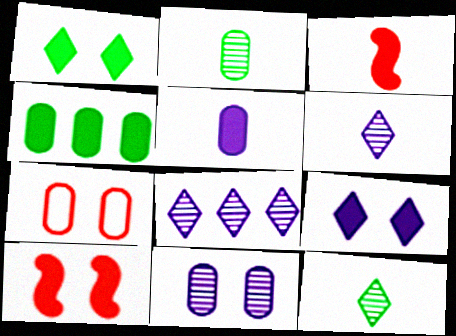[[3, 4, 9]]